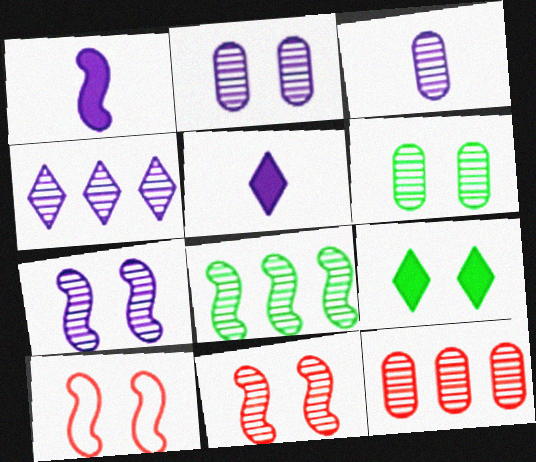[[1, 8, 10], 
[2, 9, 10], 
[3, 4, 7], 
[3, 6, 12], 
[4, 8, 12]]